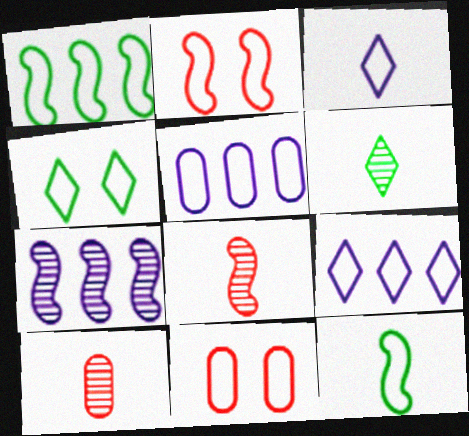[[1, 3, 11], 
[9, 11, 12]]